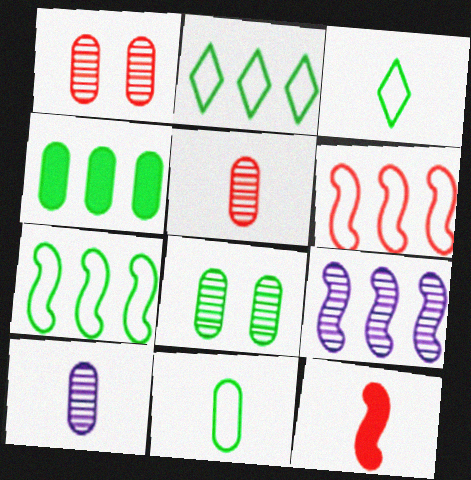[[3, 10, 12], 
[4, 8, 11]]